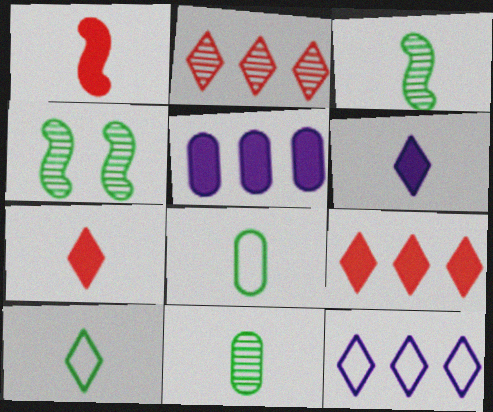[]